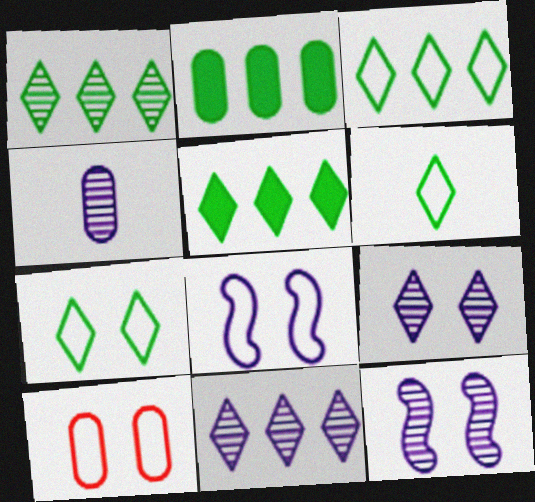[[1, 3, 5], 
[2, 4, 10], 
[3, 6, 7], 
[4, 11, 12], 
[7, 8, 10]]